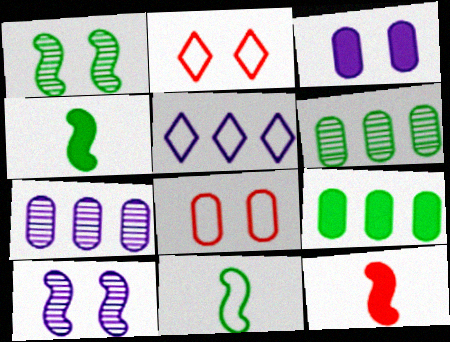[[1, 2, 3], 
[2, 4, 7], 
[5, 8, 11]]